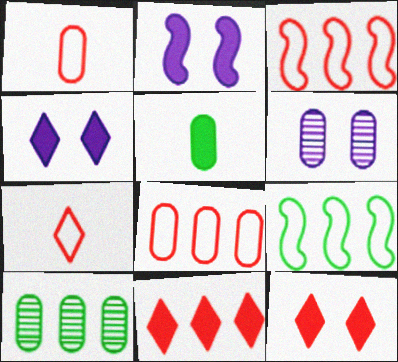[[2, 5, 11], 
[2, 7, 10], 
[5, 6, 8]]